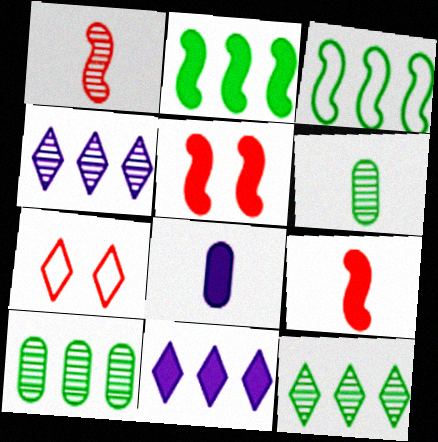[]